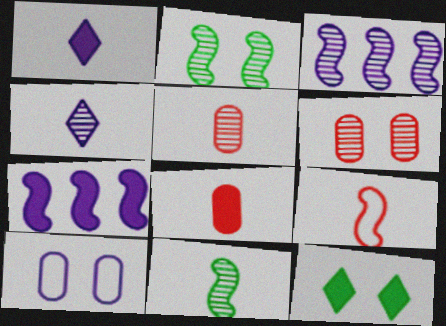[[1, 3, 10], 
[2, 7, 9], 
[4, 5, 11], 
[4, 7, 10], 
[7, 8, 12]]